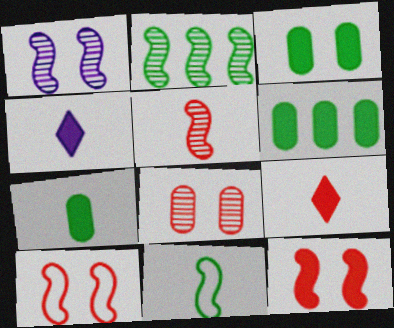[[1, 2, 5], 
[3, 6, 7], 
[4, 6, 12]]